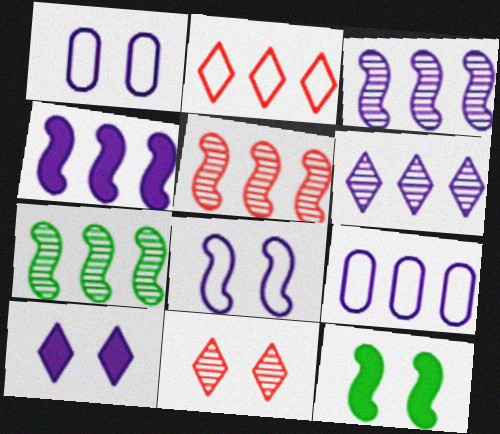[[1, 11, 12], 
[3, 5, 7], 
[4, 6, 9]]